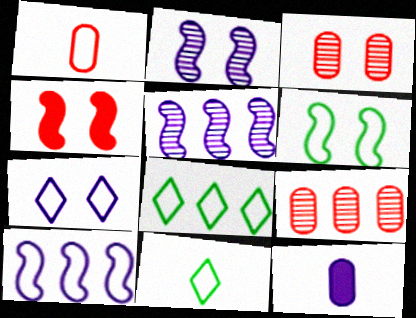[[2, 4, 6], 
[5, 7, 12]]